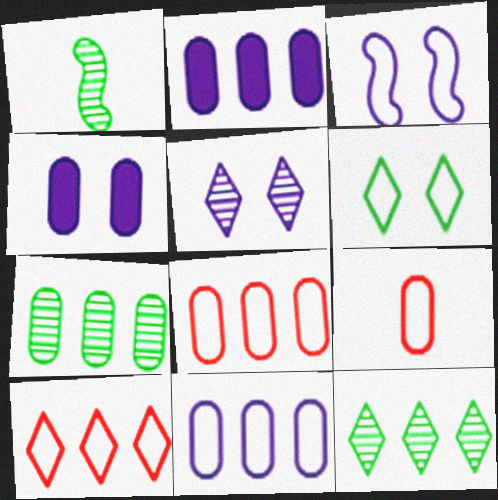[[1, 4, 10], 
[2, 7, 8], 
[3, 4, 5], 
[4, 7, 9]]